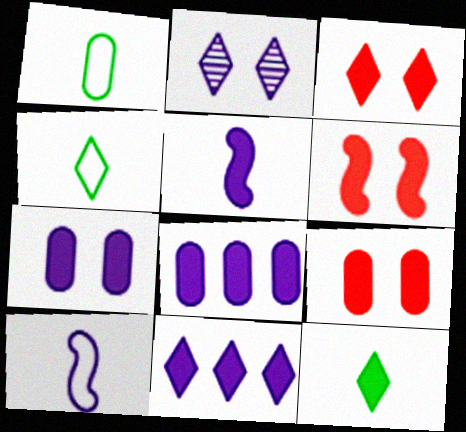[[2, 8, 10], 
[3, 6, 9], 
[3, 11, 12], 
[5, 7, 11], 
[6, 8, 12]]